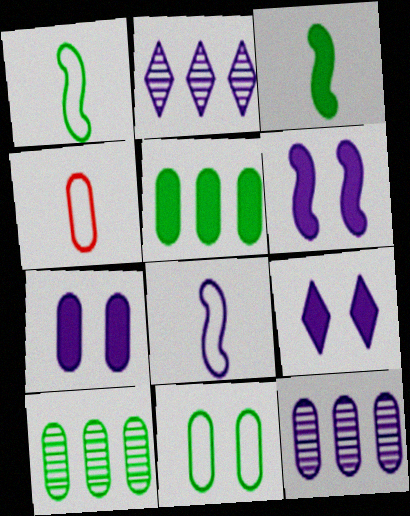[[2, 7, 8], 
[4, 7, 10], 
[6, 7, 9], 
[8, 9, 12]]